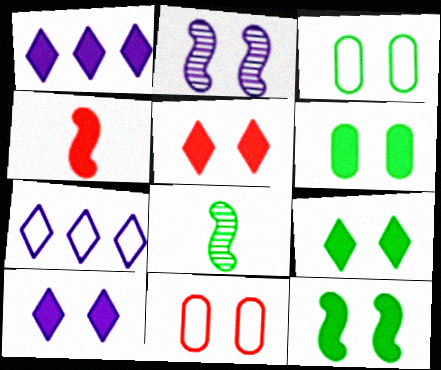[[1, 4, 6], 
[1, 8, 11], 
[2, 3, 5], 
[2, 9, 11], 
[5, 9, 10], 
[6, 9, 12]]